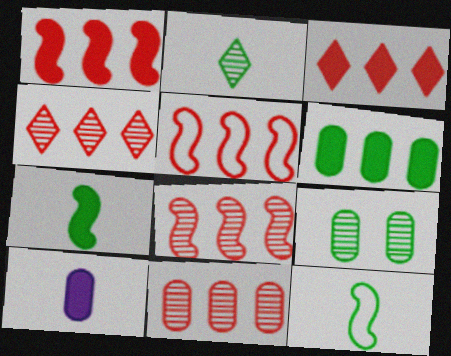[[1, 5, 8], 
[3, 5, 11], 
[4, 8, 11]]